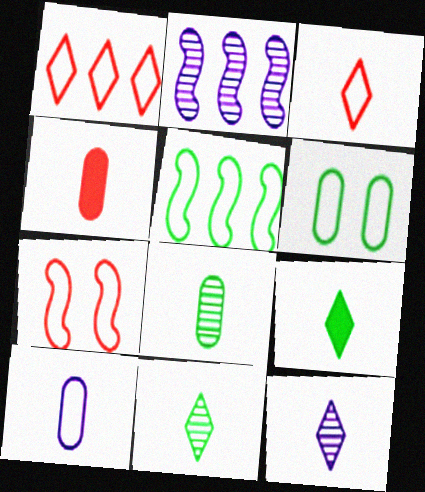[[3, 9, 12], 
[4, 8, 10]]